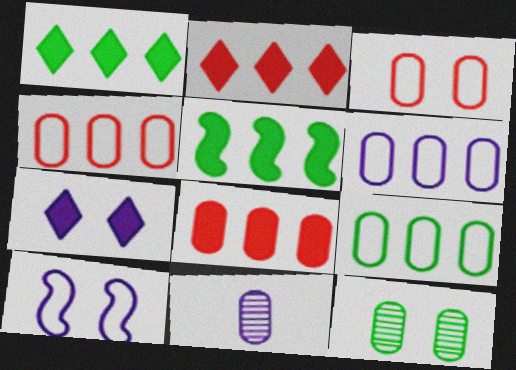[[4, 6, 9]]